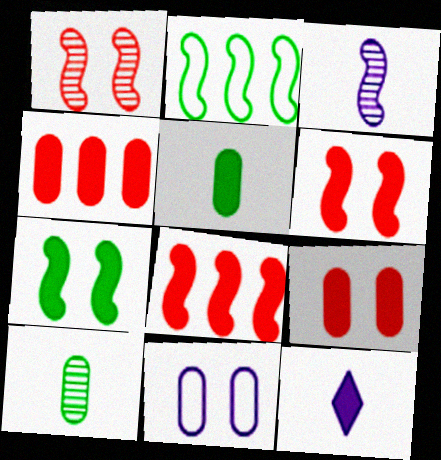[[2, 3, 6], 
[4, 7, 12], 
[4, 10, 11]]